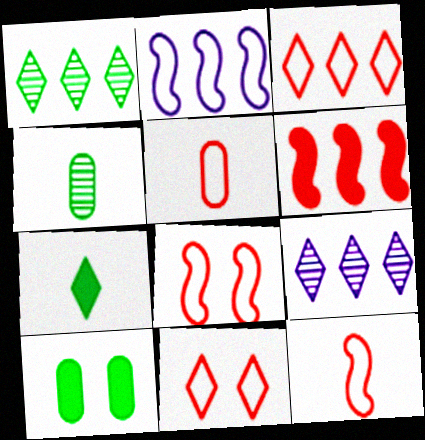[[3, 5, 8], 
[7, 9, 11], 
[9, 10, 12]]